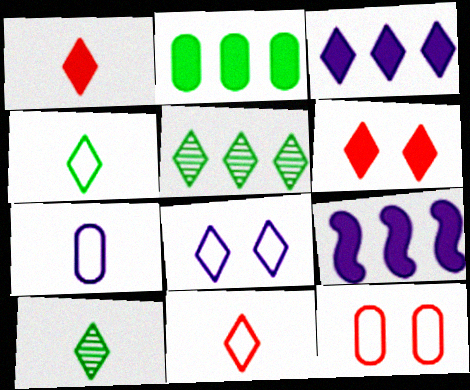[[1, 5, 8], 
[9, 10, 12]]